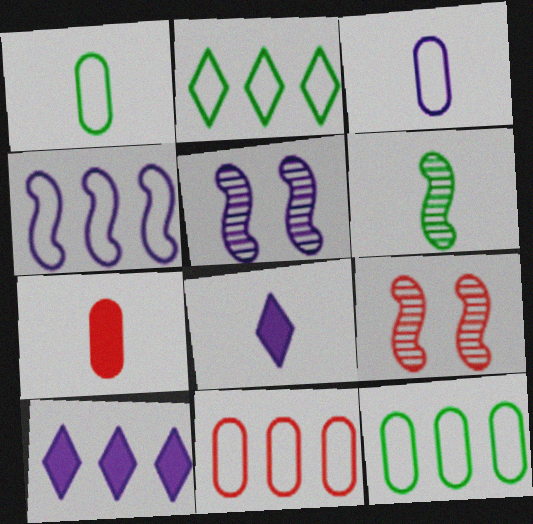[[1, 9, 10], 
[2, 4, 11], 
[2, 5, 7], 
[3, 5, 10], 
[8, 9, 12]]